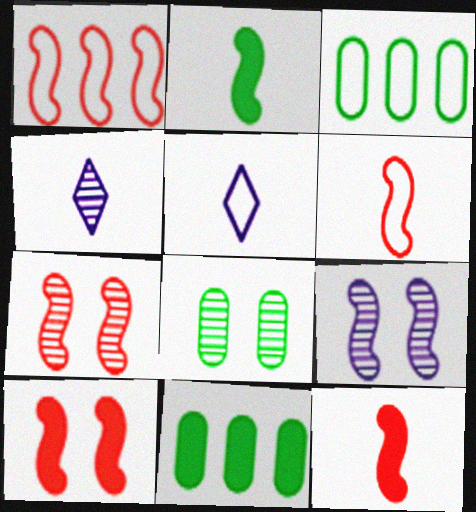[[1, 2, 9], 
[1, 7, 12], 
[3, 4, 10], 
[5, 7, 11]]